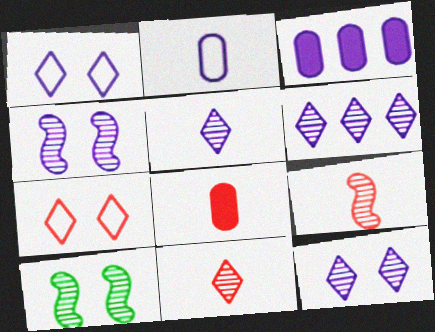[[5, 6, 12]]